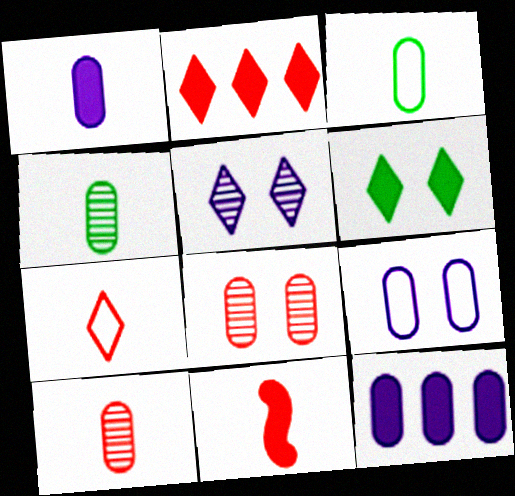[[1, 3, 10], 
[3, 8, 12], 
[6, 11, 12], 
[7, 10, 11]]